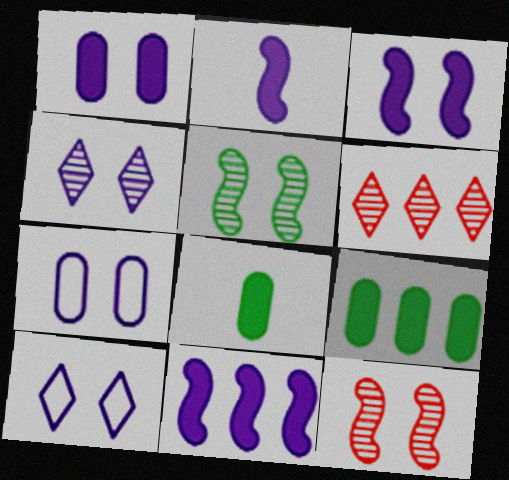[[2, 3, 11], 
[3, 4, 7]]